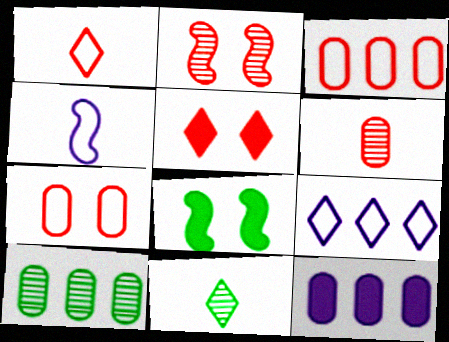[[2, 5, 7], 
[3, 10, 12], 
[4, 5, 10], 
[5, 9, 11], 
[6, 8, 9]]